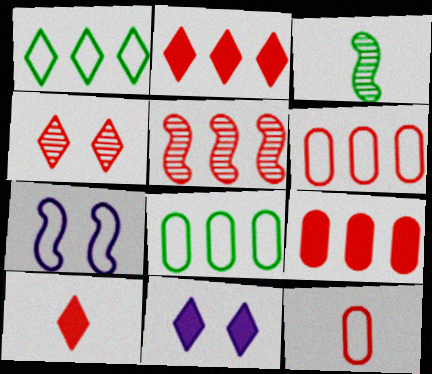[[1, 7, 12], 
[2, 5, 6], 
[3, 6, 11]]